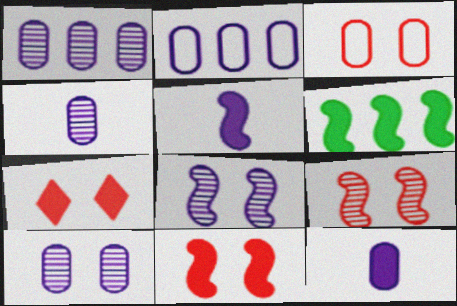[[1, 4, 10], 
[2, 10, 12], 
[3, 7, 9], 
[5, 6, 11], 
[6, 7, 12]]